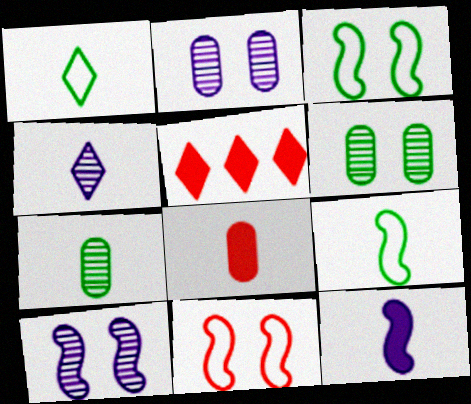[[2, 5, 9], 
[4, 8, 9]]